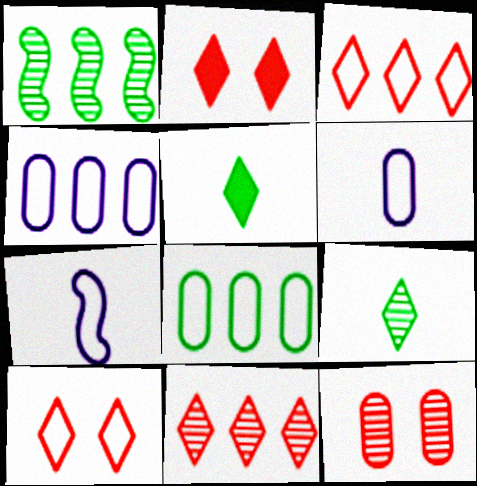[[1, 2, 6], 
[7, 8, 10]]